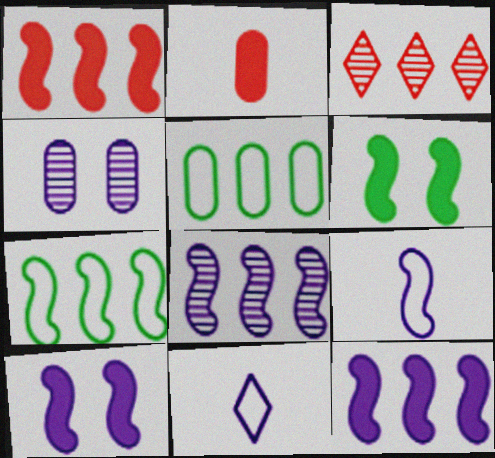[[1, 7, 8], 
[2, 4, 5], 
[3, 5, 12], 
[4, 11, 12], 
[8, 9, 10]]